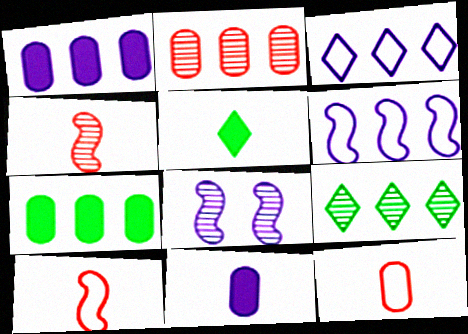[[3, 8, 11]]